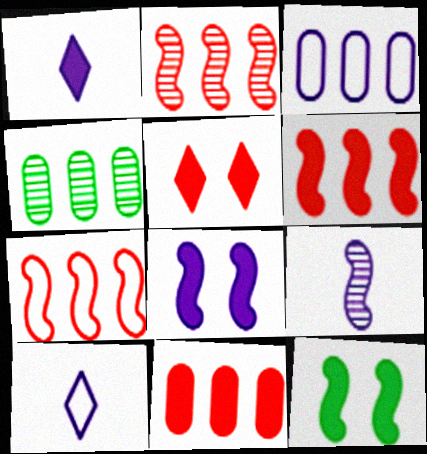[[1, 11, 12], 
[2, 6, 7], 
[3, 4, 11], 
[7, 9, 12]]